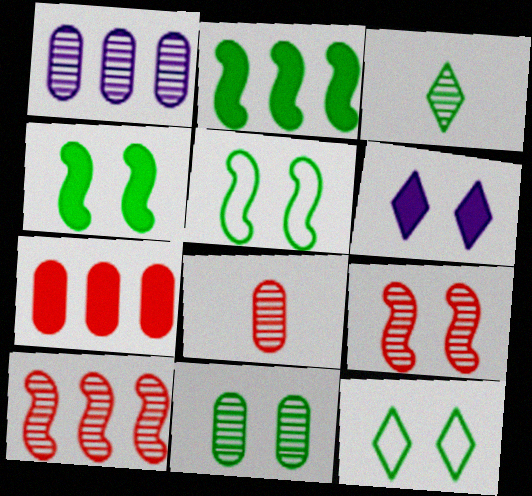[[1, 3, 9], 
[1, 8, 11], 
[4, 11, 12]]